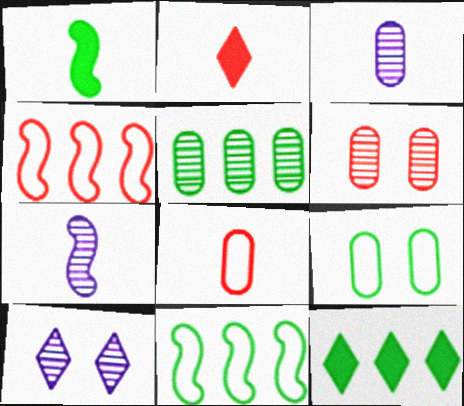[[2, 4, 6], 
[3, 5, 6], 
[5, 11, 12]]